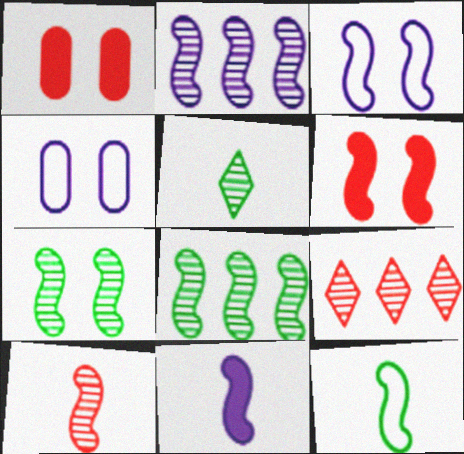[[2, 3, 11], 
[2, 6, 12], 
[2, 7, 10], 
[3, 6, 7], 
[10, 11, 12]]